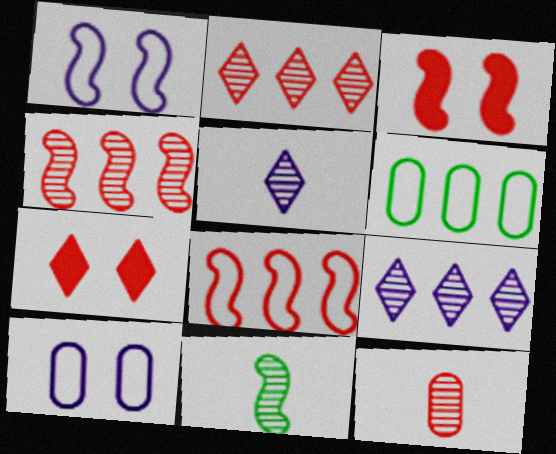[[3, 5, 6], 
[5, 11, 12], 
[7, 8, 12]]